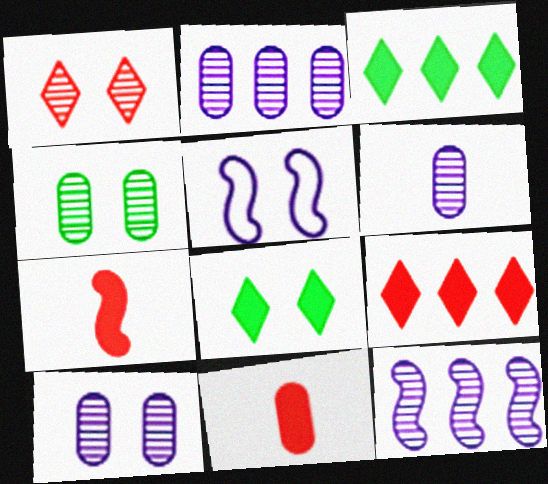[[2, 6, 10]]